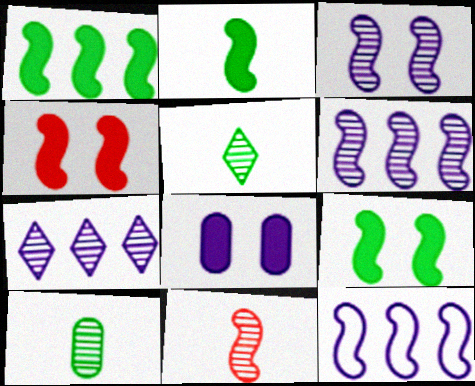[[1, 2, 9], 
[9, 11, 12]]